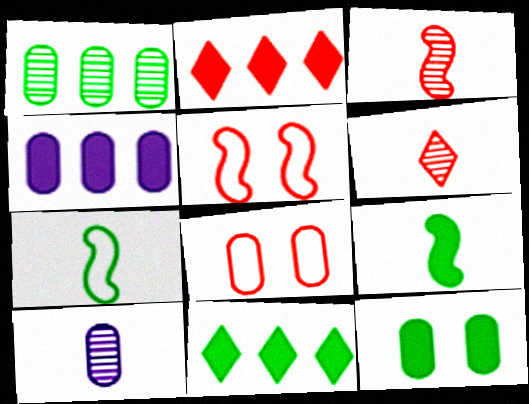[[2, 3, 8], 
[5, 10, 11], 
[9, 11, 12]]